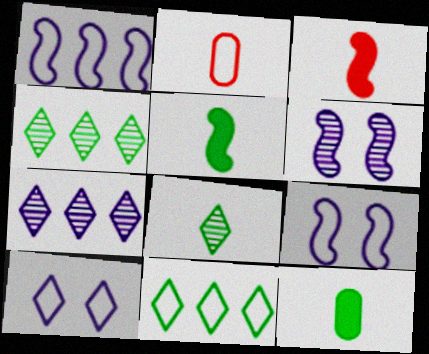[[2, 9, 11]]